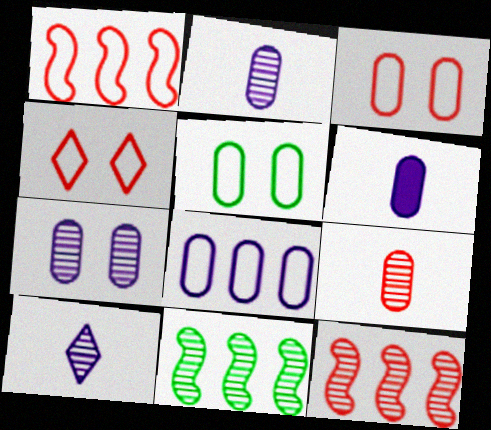[[4, 6, 11], 
[6, 7, 8]]